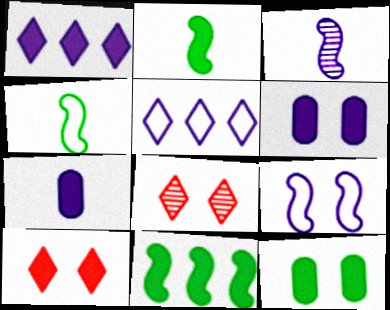[[3, 5, 6], 
[7, 10, 11], 
[8, 9, 12]]